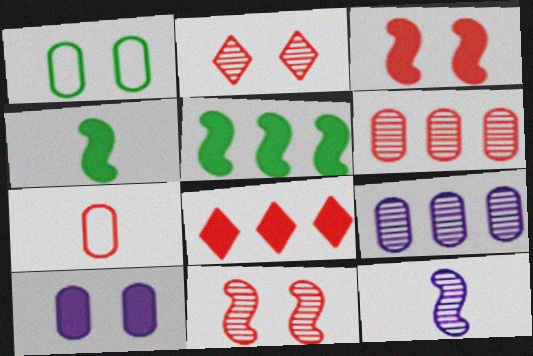[[1, 8, 12], 
[4, 8, 10], 
[7, 8, 11]]